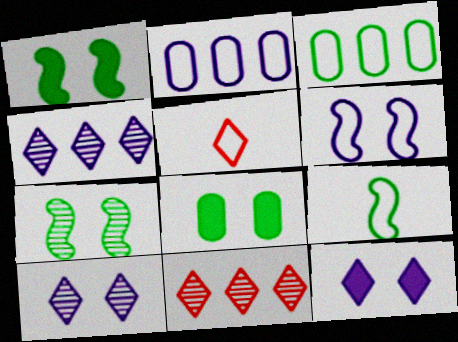[[3, 5, 6]]